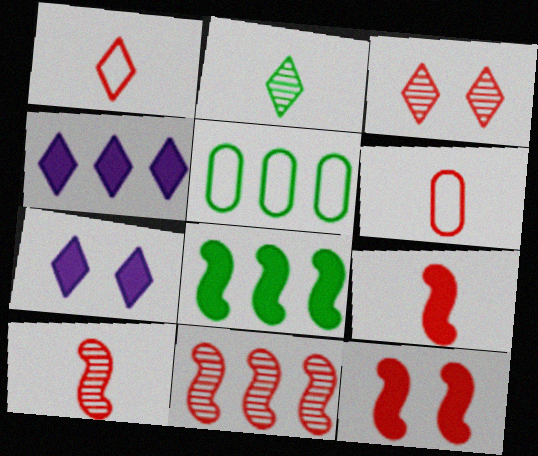[[4, 5, 11], 
[5, 7, 10]]